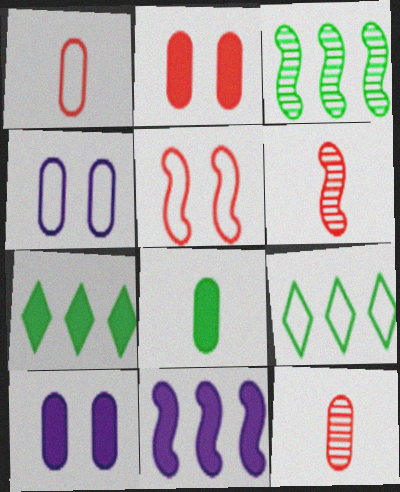[[4, 6, 7], 
[6, 9, 10]]